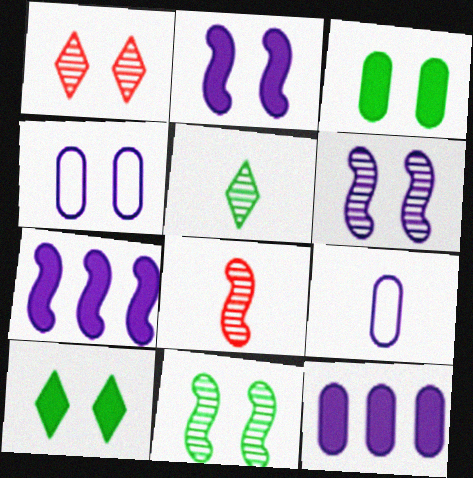[]